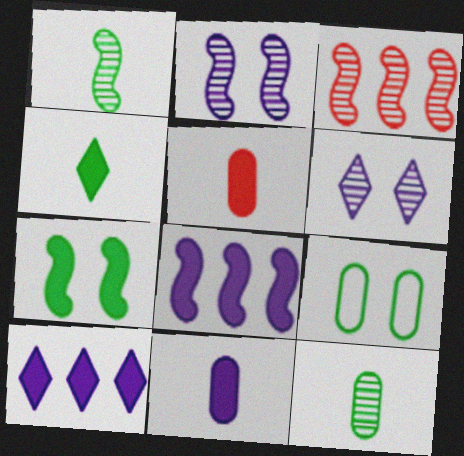[[1, 2, 3], 
[3, 6, 12], 
[5, 7, 10]]